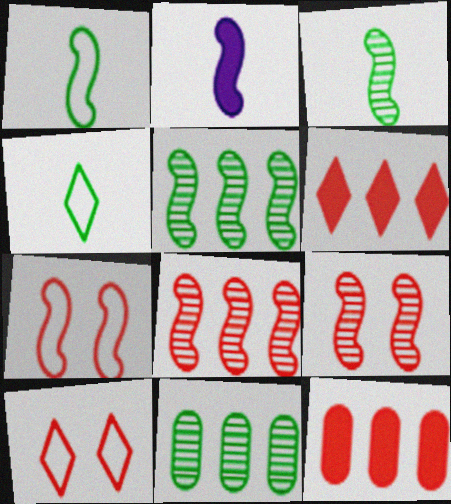[[2, 5, 7], 
[2, 10, 11]]